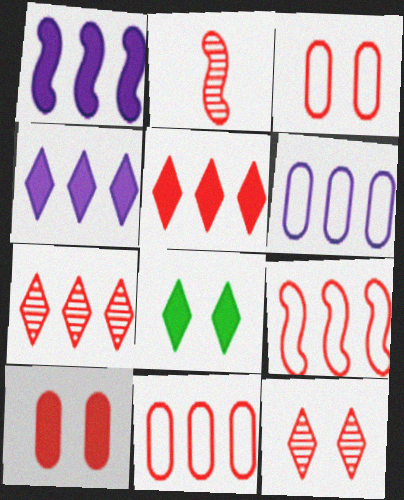[[2, 3, 5], 
[2, 6, 8]]